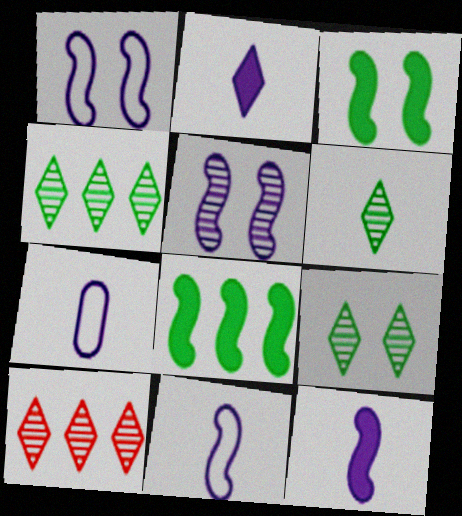[[3, 7, 10], 
[4, 6, 9]]